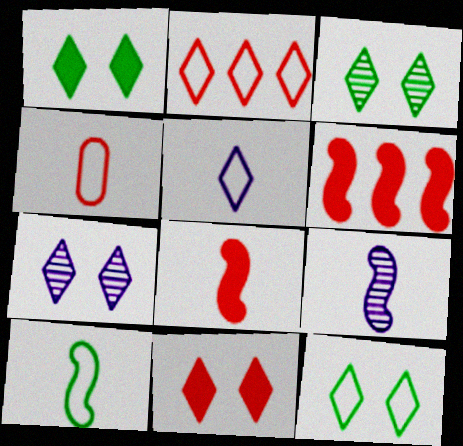[[1, 3, 12], 
[2, 5, 12], 
[4, 5, 10], 
[7, 11, 12], 
[8, 9, 10]]